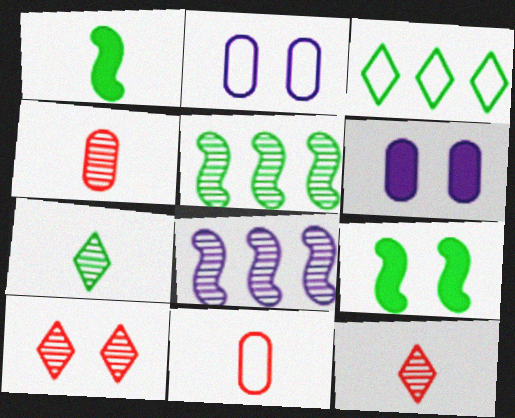[[2, 9, 10]]